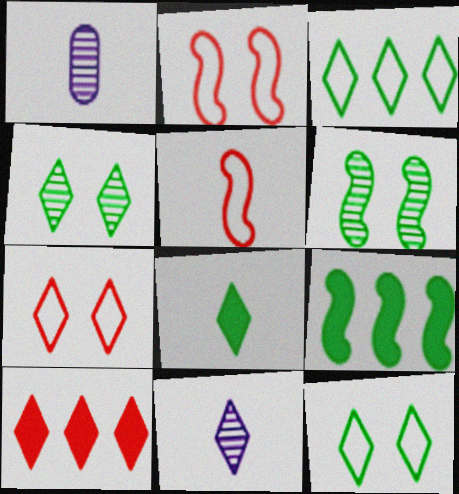[[1, 5, 8], 
[1, 7, 9], 
[3, 4, 8], 
[10, 11, 12]]